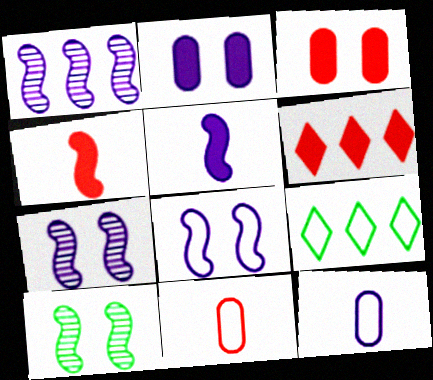[[1, 5, 8], 
[3, 4, 6], 
[6, 10, 12], 
[8, 9, 11]]